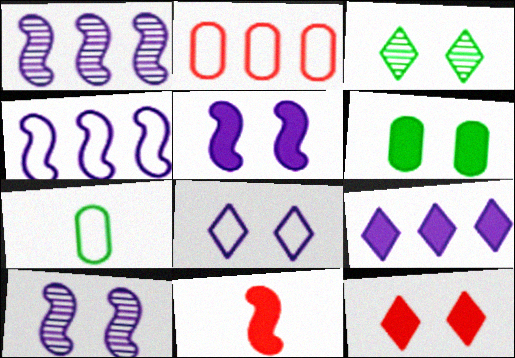[[1, 7, 12], 
[3, 8, 12], 
[5, 6, 12], 
[6, 9, 11]]